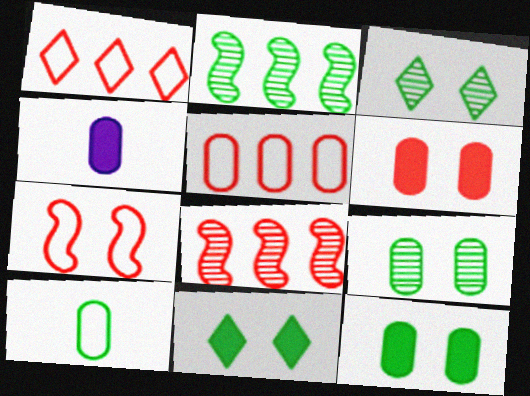[[2, 10, 11], 
[4, 5, 9]]